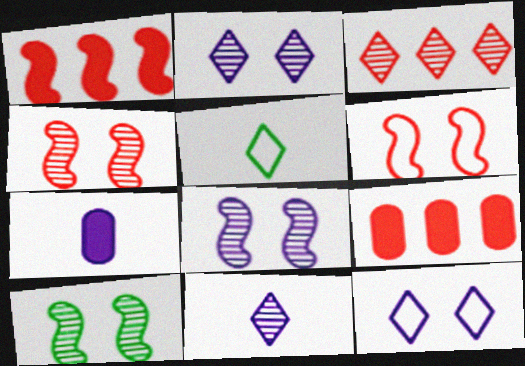[[4, 8, 10], 
[5, 8, 9]]